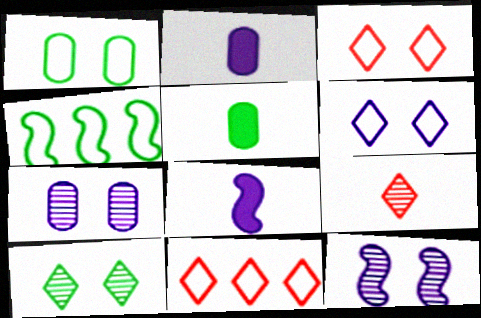[[4, 5, 10], 
[5, 11, 12]]